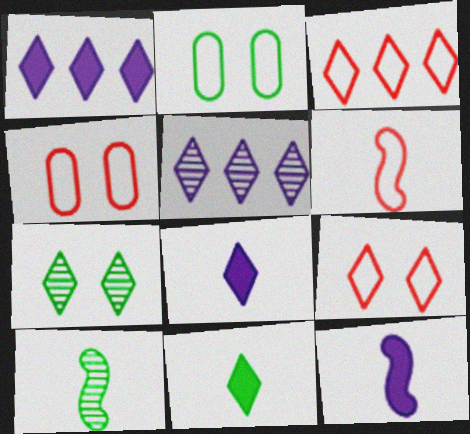[[1, 4, 10], 
[3, 4, 6], 
[3, 7, 8], 
[5, 9, 11], 
[6, 10, 12]]